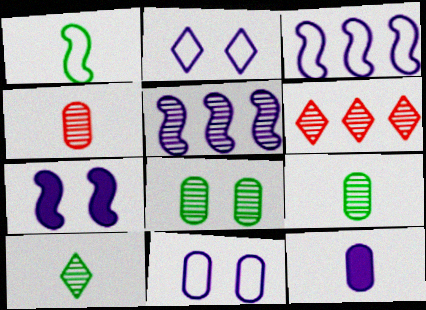[[2, 5, 12]]